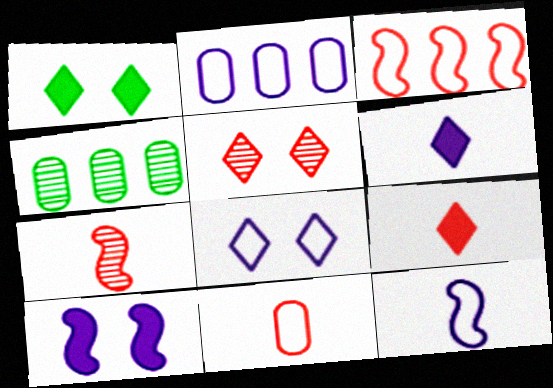[[1, 2, 7], 
[1, 5, 8], 
[2, 8, 12], 
[7, 9, 11]]